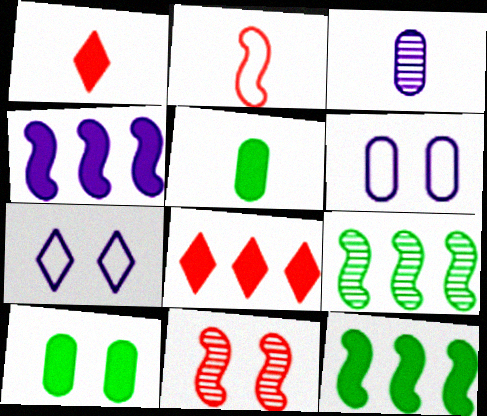[[1, 4, 10], 
[1, 6, 9], 
[3, 4, 7], 
[7, 10, 11]]